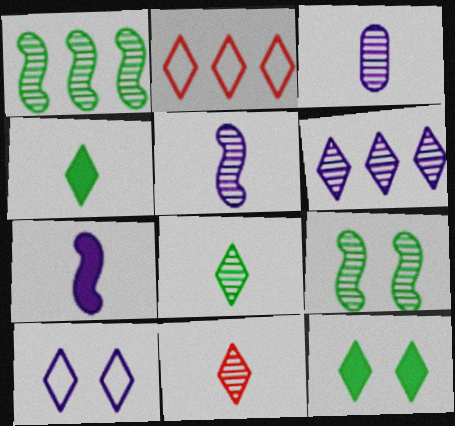[]